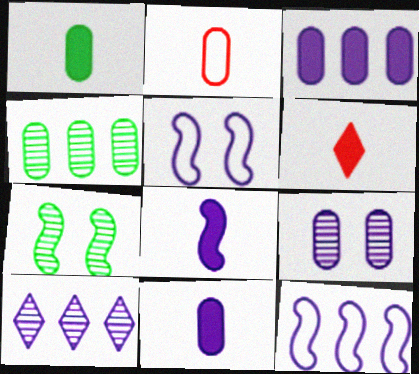[[1, 6, 8], 
[3, 10, 12], 
[4, 5, 6], 
[5, 10, 11]]